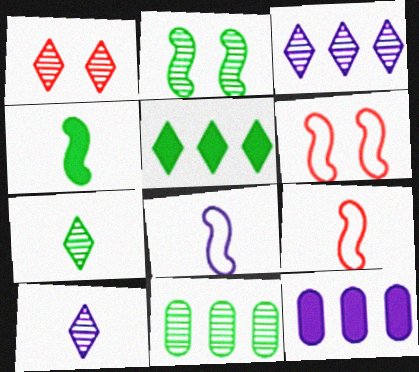[[1, 3, 7], 
[2, 7, 11], 
[6, 7, 12]]